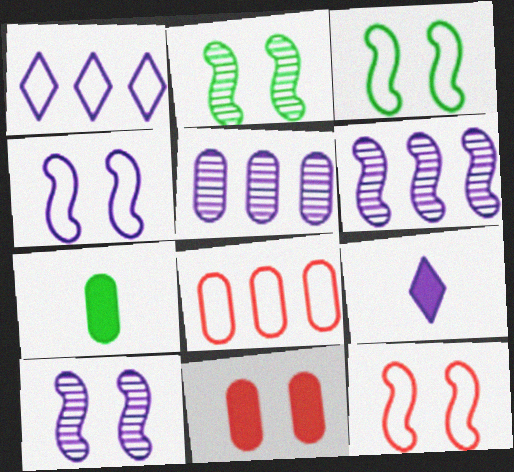[[2, 8, 9], 
[3, 4, 12], 
[4, 5, 9]]